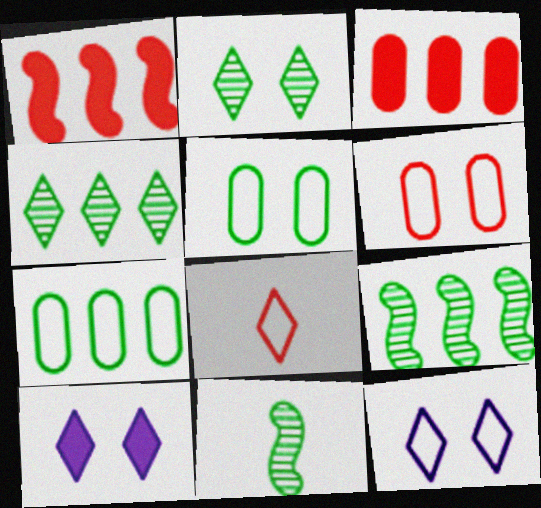[[3, 11, 12], 
[4, 8, 10]]